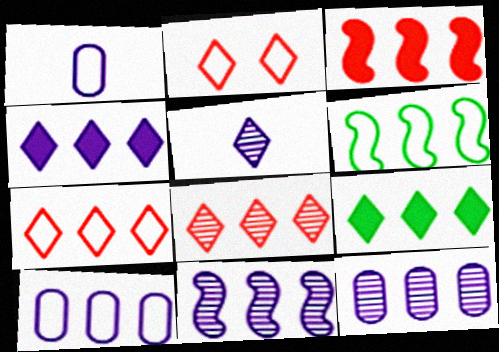[[1, 2, 6], 
[2, 5, 9], 
[3, 6, 11], 
[4, 10, 11], 
[6, 7, 10]]